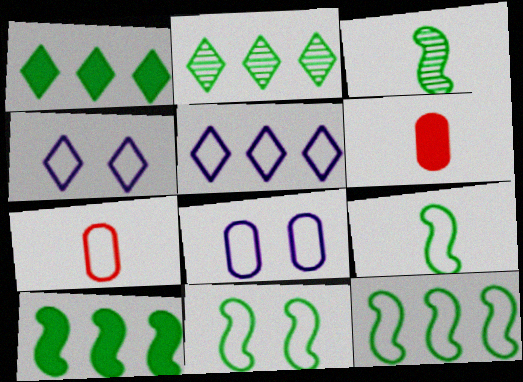[[3, 10, 11], 
[4, 7, 12], 
[5, 7, 11], 
[9, 11, 12]]